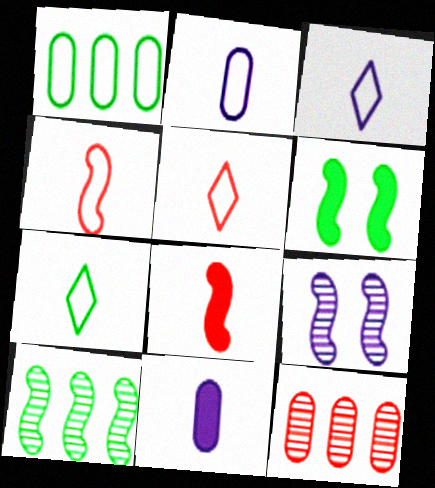[[2, 4, 7], 
[3, 5, 7], 
[3, 6, 12]]